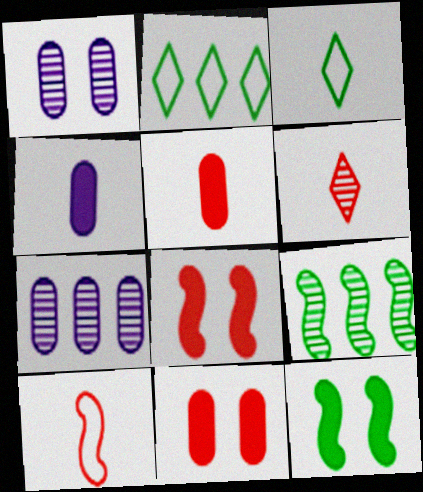[[1, 6, 9], 
[3, 7, 8], 
[5, 6, 10]]